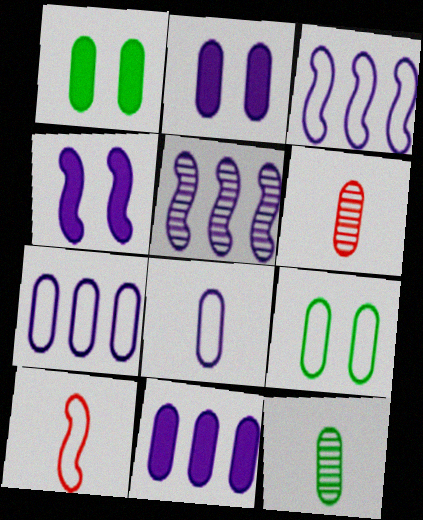[[1, 6, 7], 
[6, 9, 11]]